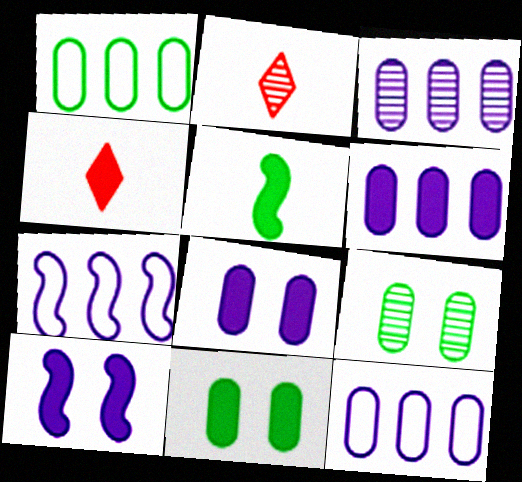[[1, 2, 10], 
[2, 7, 11], 
[3, 6, 12], 
[4, 7, 9]]